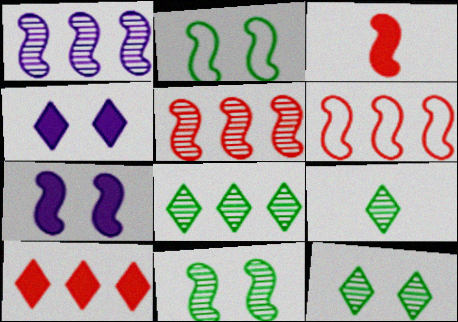[[1, 2, 3], 
[8, 9, 12]]